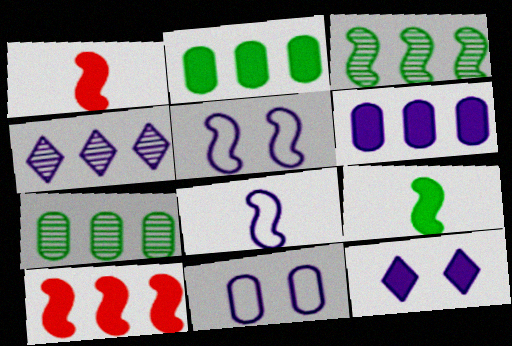[[1, 2, 12], 
[1, 3, 5]]